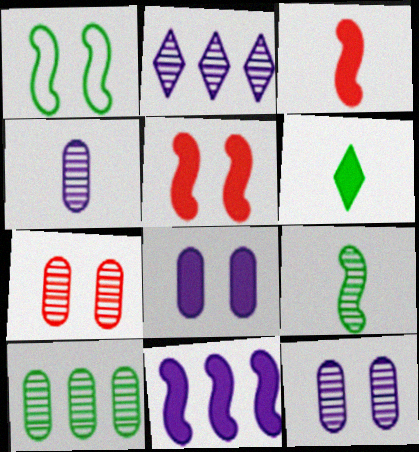[[1, 6, 10], 
[2, 7, 9], 
[4, 7, 10]]